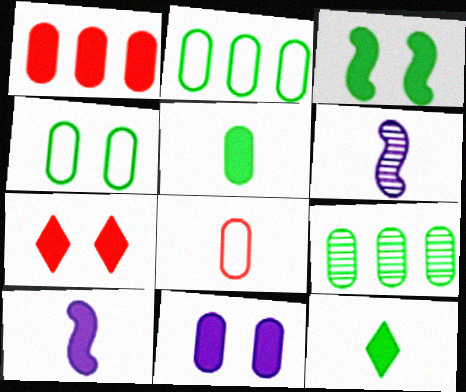[[1, 5, 11], 
[2, 6, 7], 
[3, 7, 11], 
[4, 5, 9], 
[6, 8, 12], 
[8, 9, 11]]